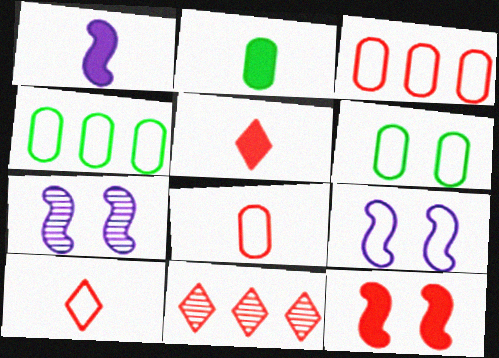[[1, 2, 5], 
[1, 6, 11], 
[2, 9, 11], 
[4, 5, 7], 
[4, 9, 10], 
[8, 11, 12]]